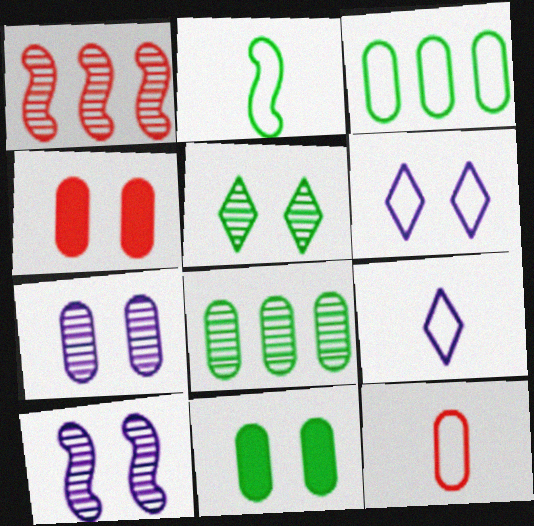[[1, 9, 11], 
[2, 9, 12]]